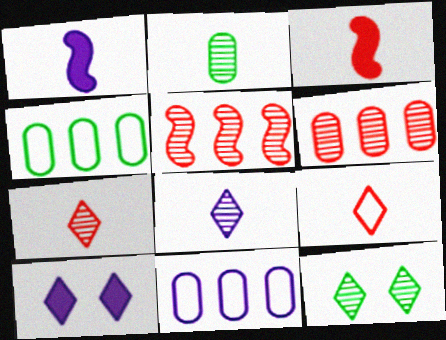[[1, 2, 9], 
[3, 11, 12]]